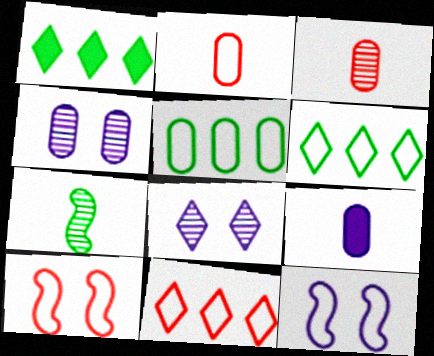[[1, 3, 12], 
[2, 6, 12], 
[2, 10, 11]]